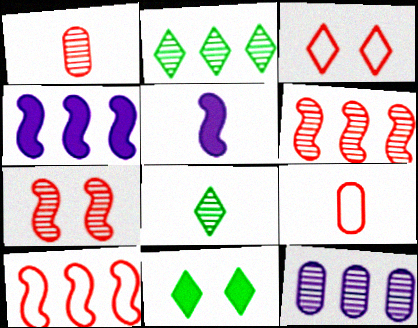[[2, 6, 12], 
[3, 9, 10], 
[5, 8, 9], 
[7, 8, 12]]